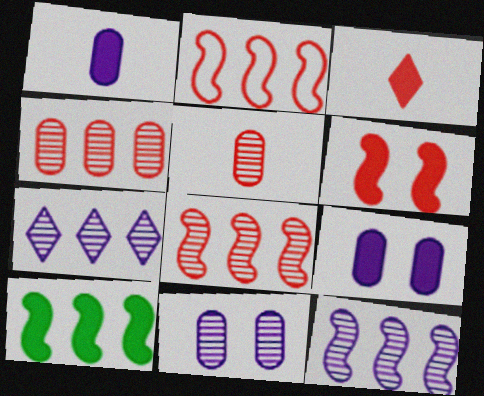[[2, 10, 12], 
[3, 9, 10]]